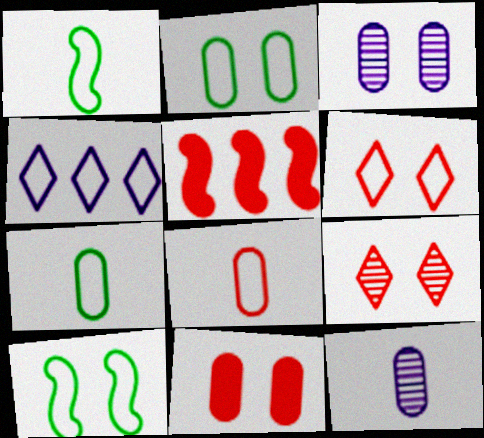[[2, 3, 11], 
[4, 8, 10], 
[5, 8, 9]]